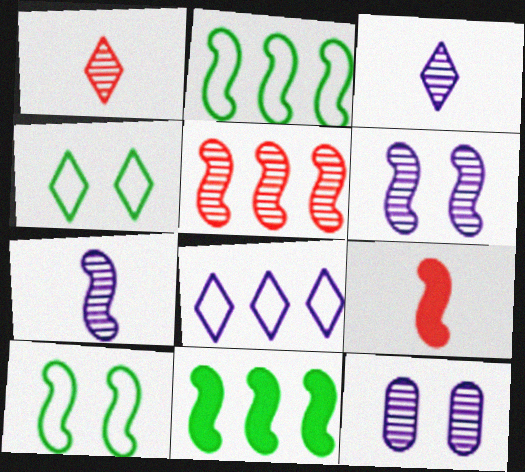[[2, 6, 9]]